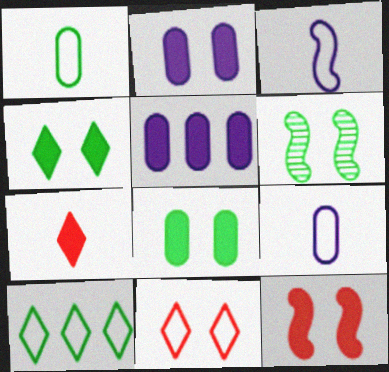[[2, 4, 12], 
[2, 6, 11]]